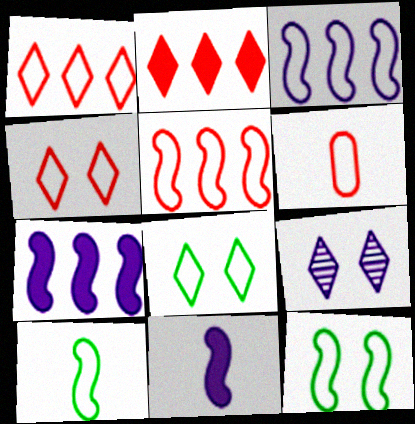[[3, 6, 8], 
[4, 5, 6]]